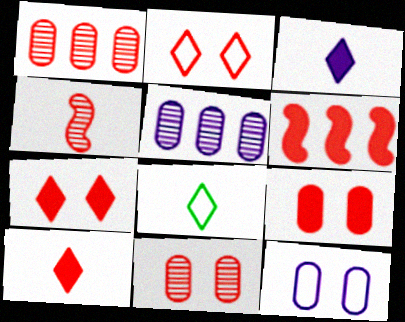[[6, 9, 10]]